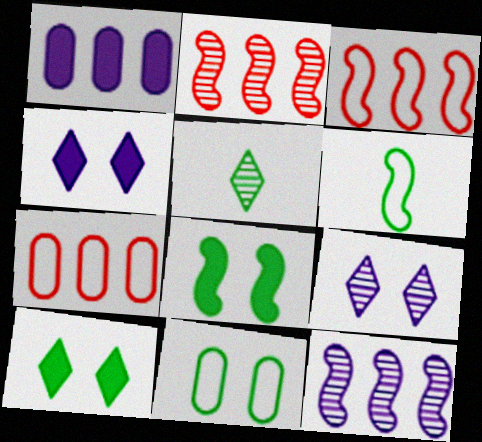[]